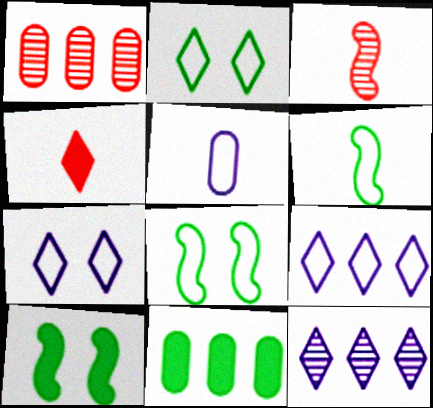[[2, 4, 12], 
[3, 7, 11]]